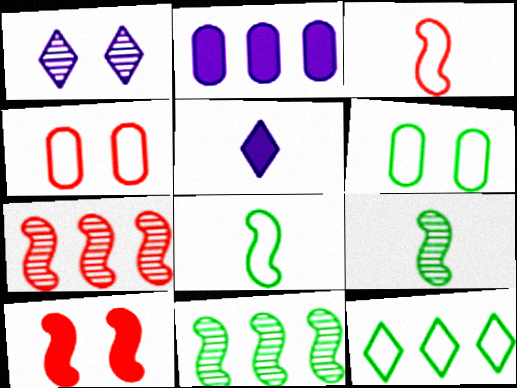[[1, 6, 10], 
[2, 7, 12], 
[3, 7, 10], 
[4, 5, 11], 
[5, 6, 7], 
[6, 8, 12]]